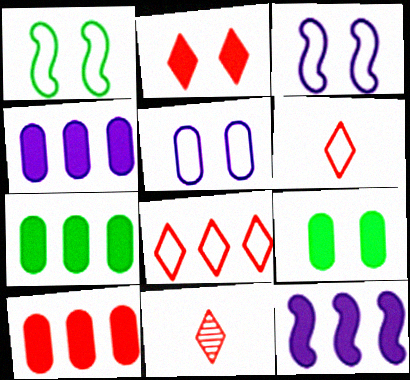[[1, 4, 11], 
[2, 8, 11], 
[3, 7, 11], 
[4, 7, 10]]